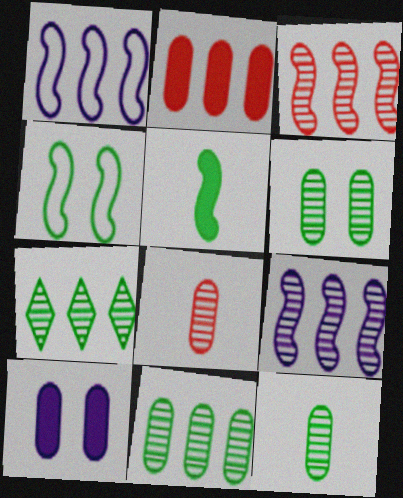[[1, 2, 7], 
[6, 11, 12]]